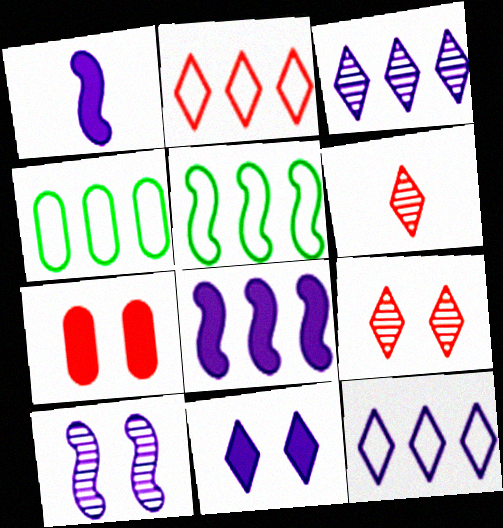[[1, 4, 9]]